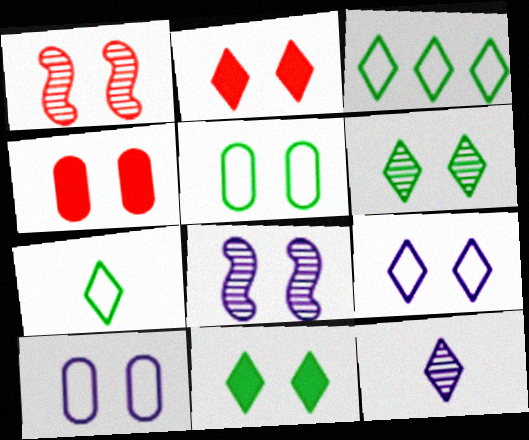[[1, 10, 11], 
[2, 3, 12], 
[2, 5, 8], 
[2, 6, 9]]